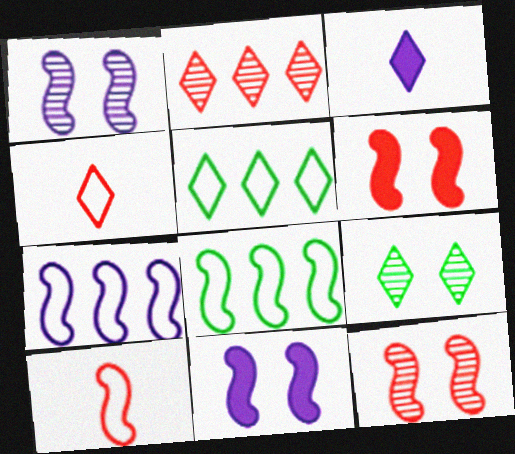[]